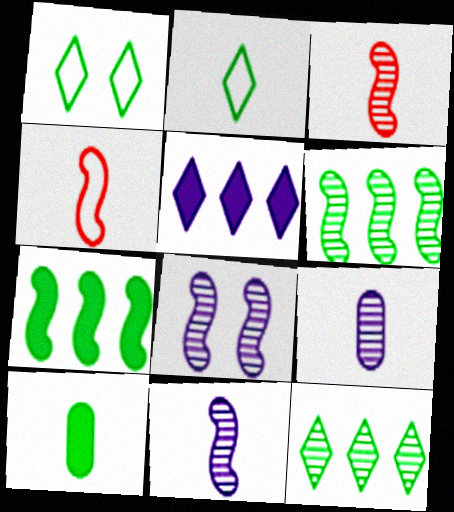[[1, 6, 10], 
[3, 6, 8], 
[4, 7, 8]]